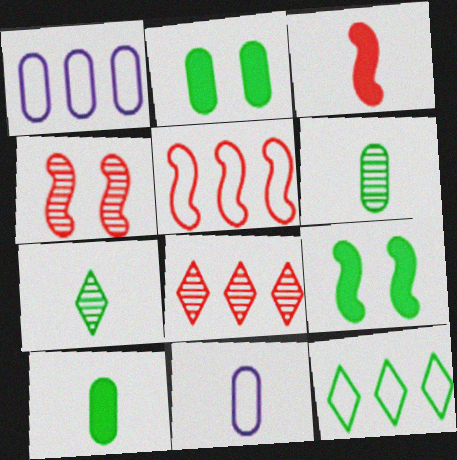[[1, 5, 12], 
[3, 4, 5], 
[3, 7, 11], 
[6, 9, 12], 
[8, 9, 11]]